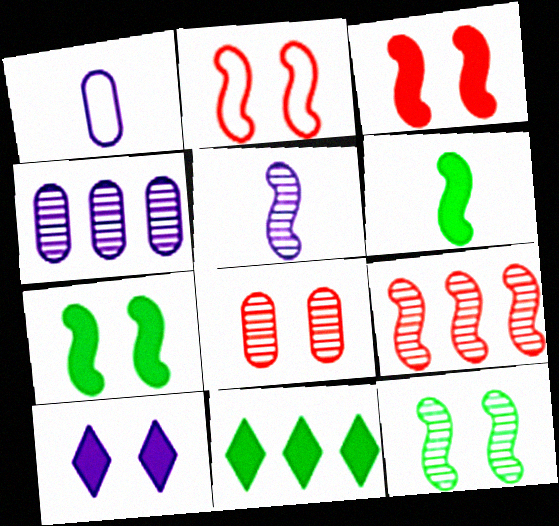[[5, 9, 12]]